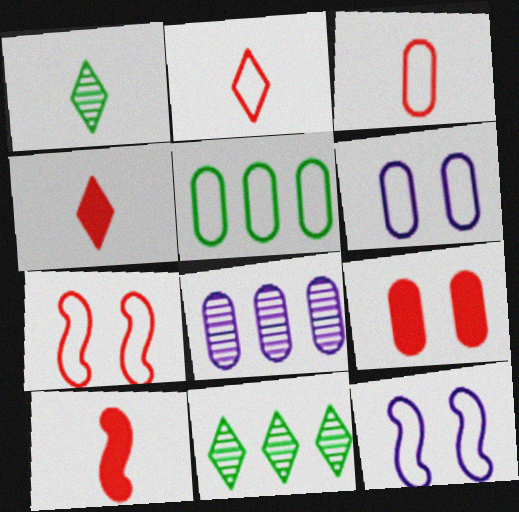[[2, 5, 12], 
[3, 5, 6], 
[6, 10, 11]]